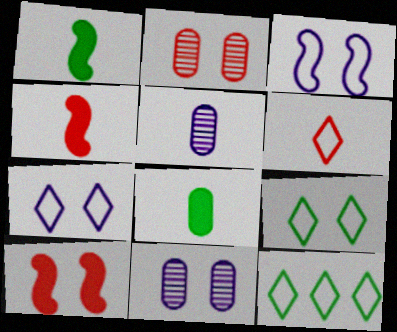[[1, 5, 6], 
[4, 11, 12], 
[5, 10, 12], 
[6, 7, 12], 
[9, 10, 11]]